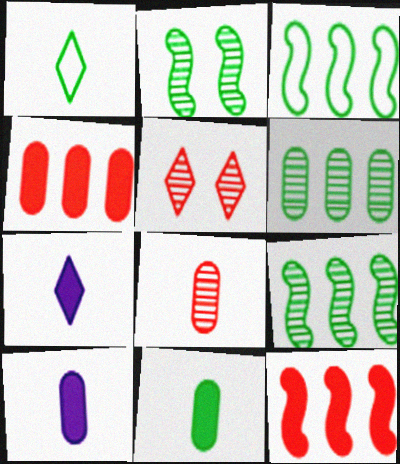[[3, 5, 10]]